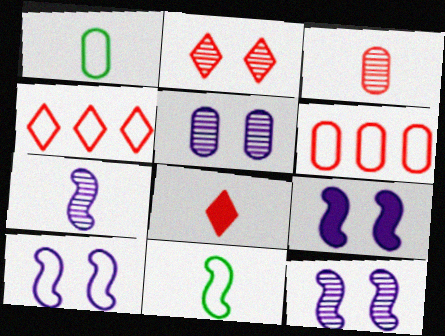[[1, 4, 10], 
[1, 7, 8], 
[2, 4, 8], 
[9, 10, 12]]